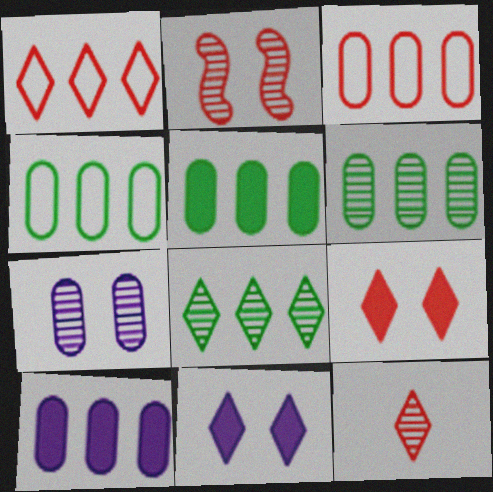[[1, 9, 12], 
[3, 6, 10], 
[4, 5, 6]]